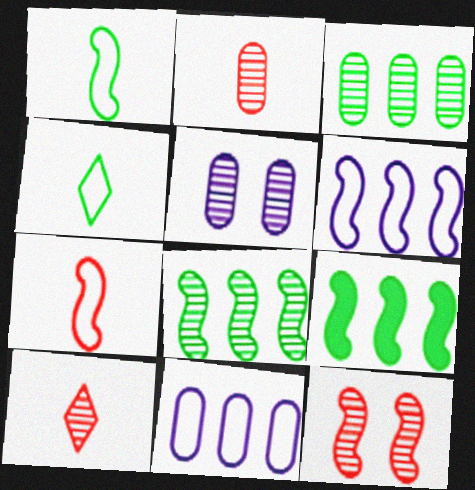[[2, 3, 5], 
[5, 8, 10]]